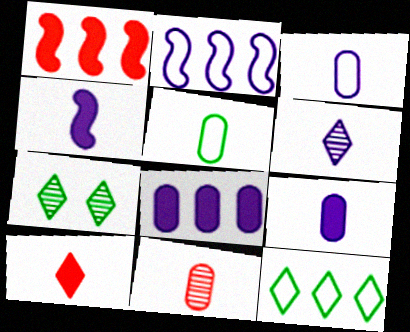[[1, 3, 7], 
[3, 4, 6], 
[5, 9, 11]]